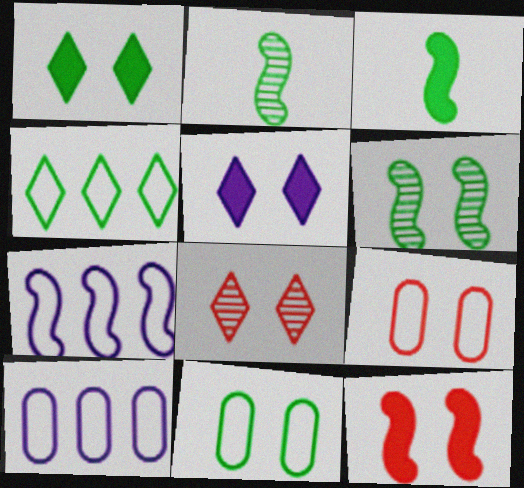[[1, 6, 11], 
[2, 7, 12], 
[3, 8, 10], 
[5, 6, 9], 
[8, 9, 12]]